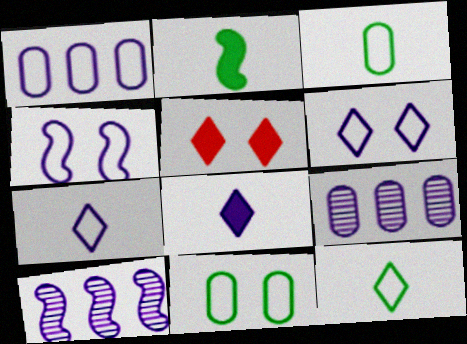[[1, 4, 7], 
[3, 5, 10], 
[4, 8, 9]]